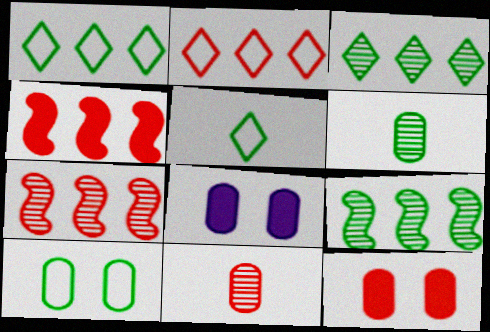[[5, 7, 8]]